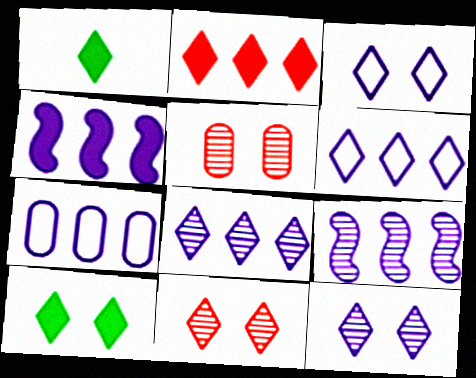[[1, 6, 11], 
[3, 10, 11], 
[4, 7, 8]]